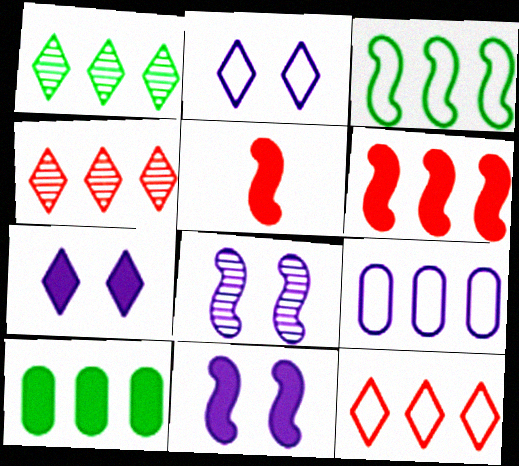[[1, 3, 10], 
[1, 6, 9], 
[3, 5, 8], 
[3, 9, 12], 
[5, 7, 10]]